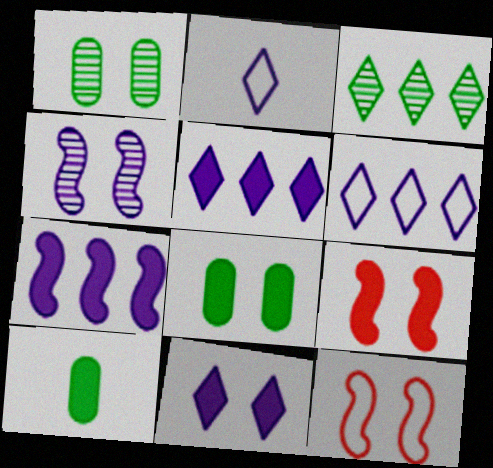[[1, 11, 12], 
[5, 9, 10], 
[8, 9, 11]]